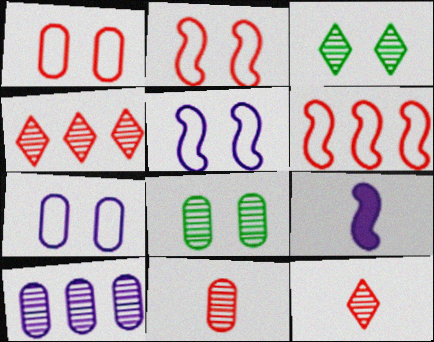[[8, 10, 11]]